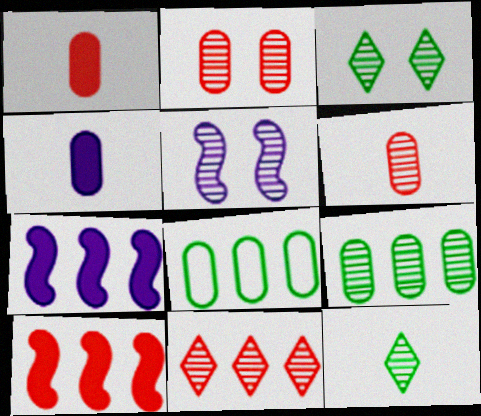[[2, 3, 5], 
[2, 4, 8], 
[7, 8, 11]]